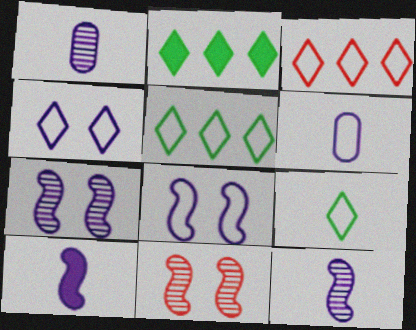[[2, 6, 11], 
[3, 4, 9]]